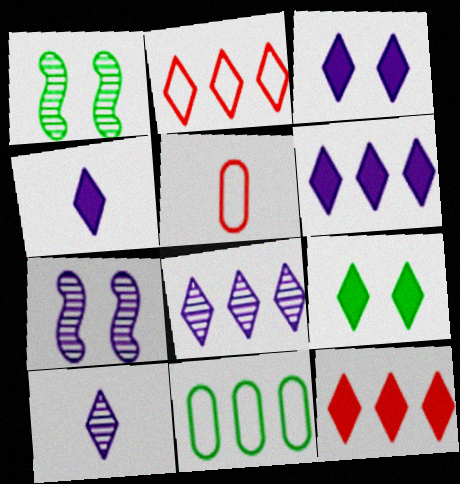[[1, 5, 6], 
[2, 9, 10], 
[3, 4, 6], 
[4, 9, 12]]